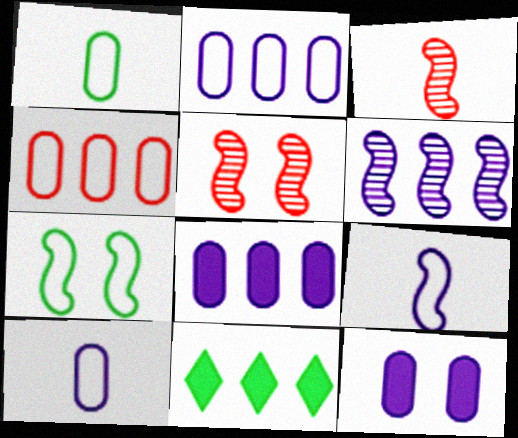[[4, 6, 11], 
[5, 10, 11]]